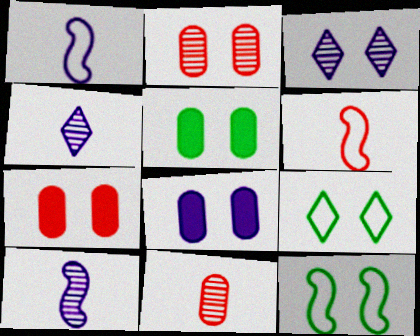[[3, 7, 12], 
[5, 7, 8]]